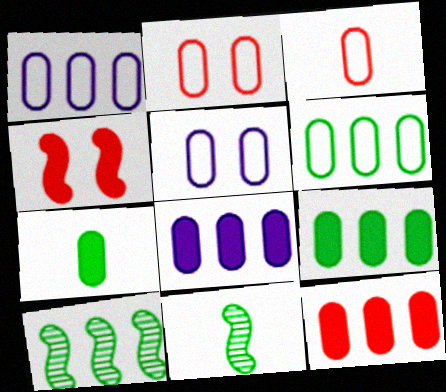[[3, 5, 6], 
[8, 9, 12]]